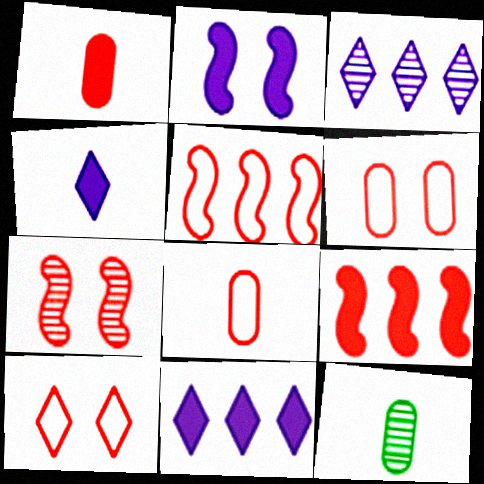[[3, 7, 12], 
[5, 8, 10]]